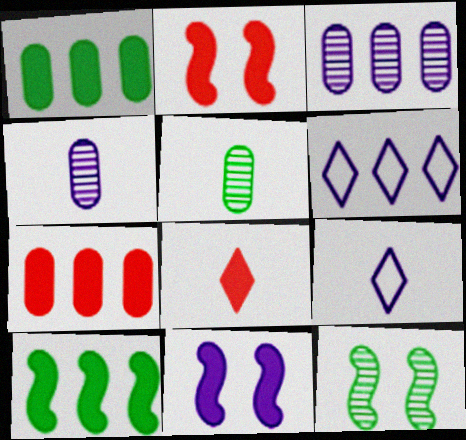[[1, 8, 11], 
[2, 5, 6], 
[2, 7, 8], 
[3, 9, 11], 
[4, 6, 11], 
[7, 9, 12]]